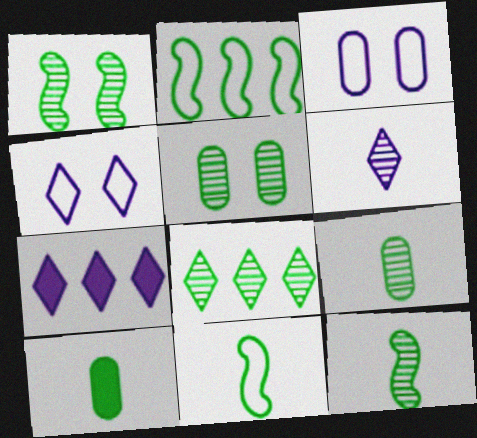[[1, 8, 9], 
[4, 6, 7], 
[5, 8, 12]]